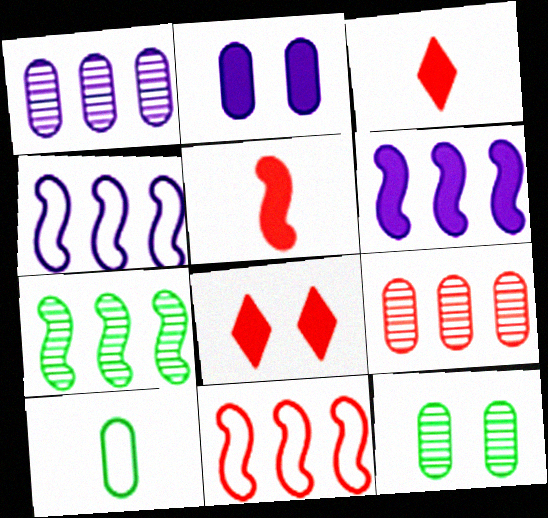[[2, 9, 10], 
[3, 4, 12], 
[6, 7, 11]]